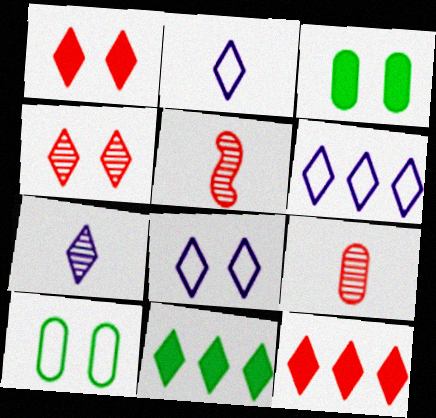[[2, 4, 11], 
[2, 6, 8], 
[3, 5, 6]]